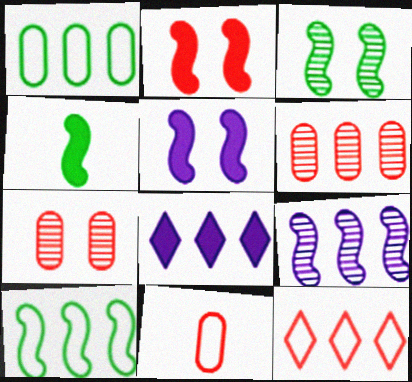[[3, 4, 10], 
[3, 8, 11], 
[6, 8, 10]]